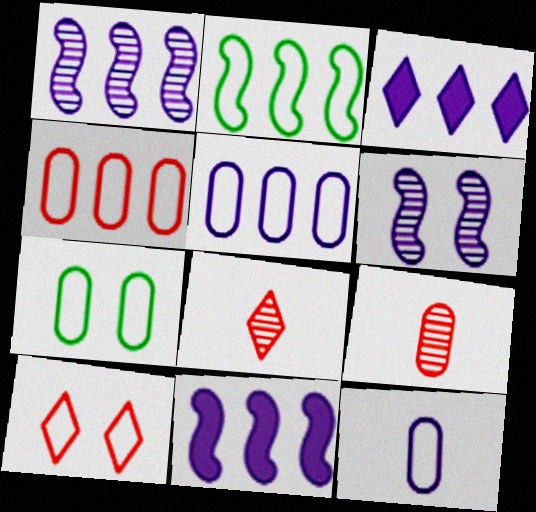[[1, 3, 5], 
[2, 10, 12], 
[3, 6, 12], 
[4, 7, 12], 
[7, 8, 11]]